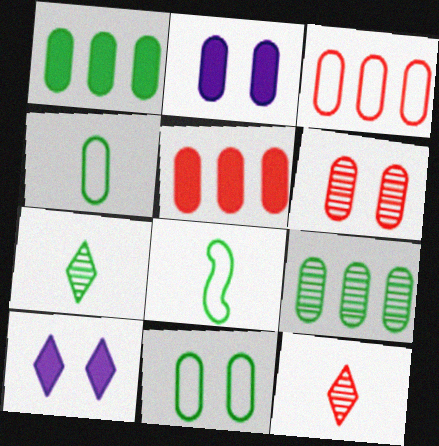[[2, 6, 11]]